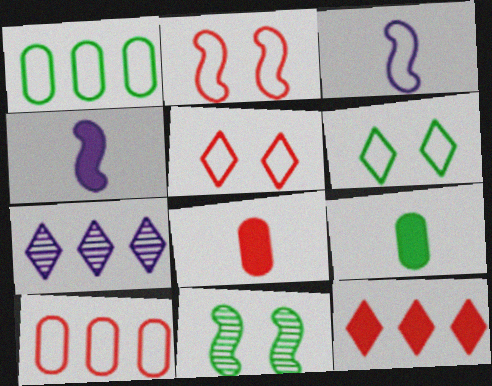[[1, 3, 5], 
[2, 7, 9], 
[3, 6, 10]]